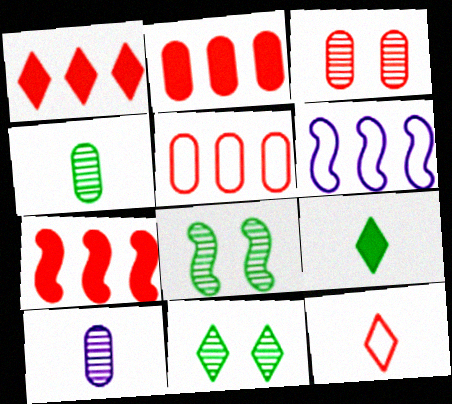[[1, 2, 7], 
[3, 6, 9], 
[3, 7, 12]]